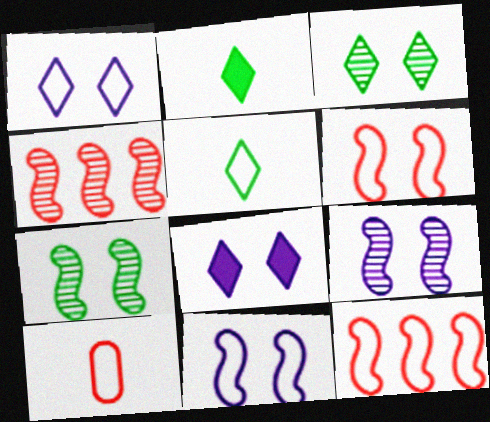[]